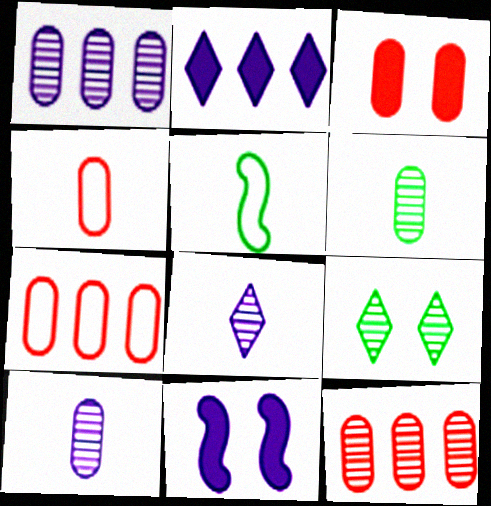[[3, 4, 12]]